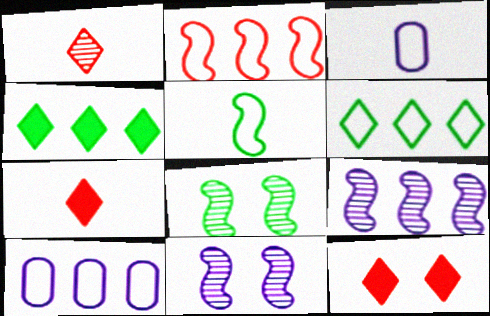[[2, 6, 10], 
[7, 8, 10]]